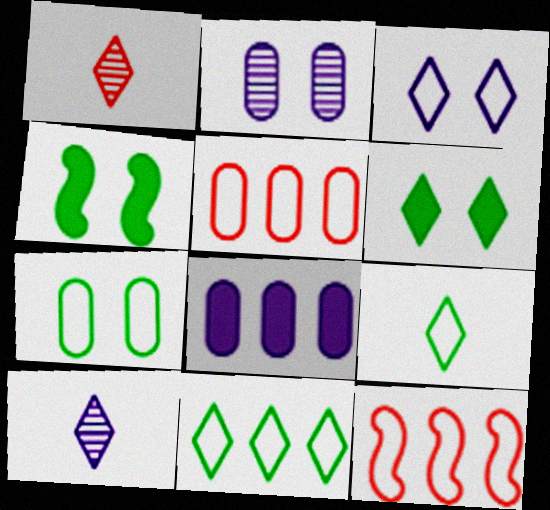[[4, 5, 10]]